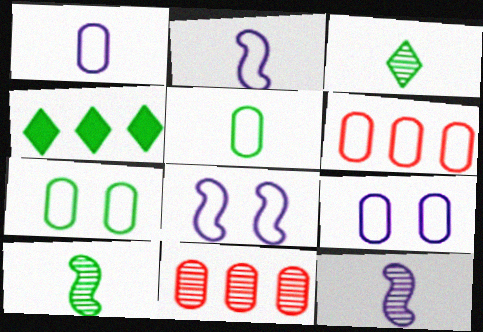[[1, 6, 7], 
[4, 7, 10], 
[5, 6, 9]]